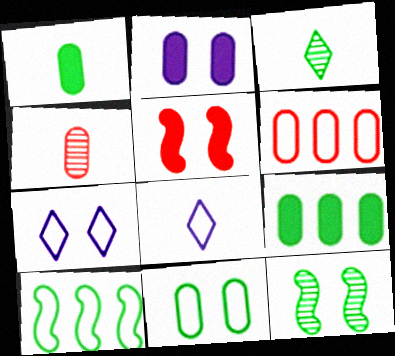[]